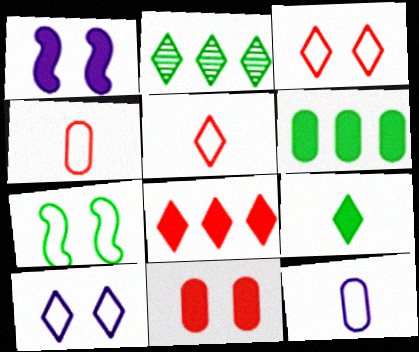[[1, 2, 4]]